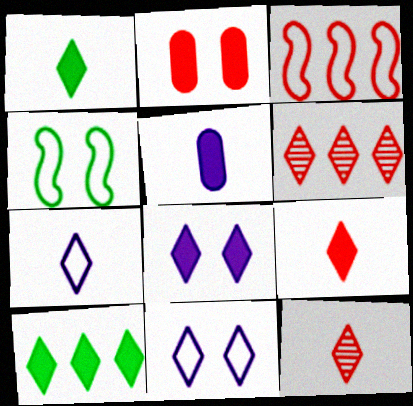[[1, 6, 11], 
[1, 7, 12], 
[2, 3, 12], 
[4, 5, 6], 
[8, 9, 10], 
[10, 11, 12]]